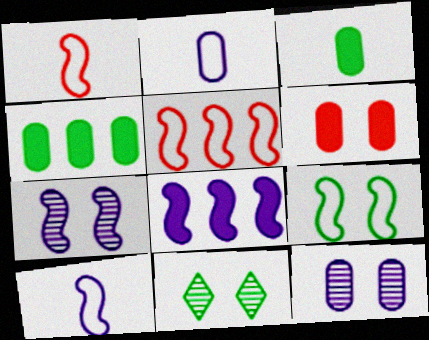[[5, 9, 10], 
[7, 8, 10]]